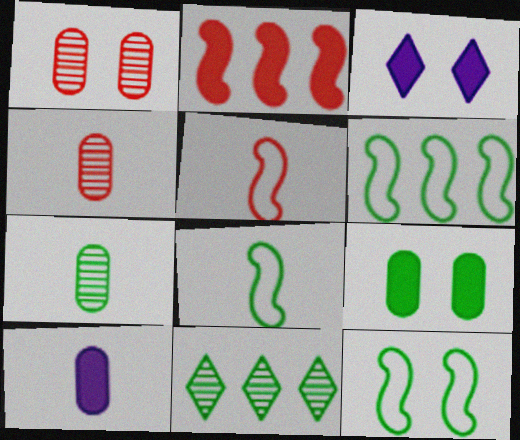[[1, 3, 12], 
[3, 4, 6], 
[6, 8, 12], 
[8, 9, 11]]